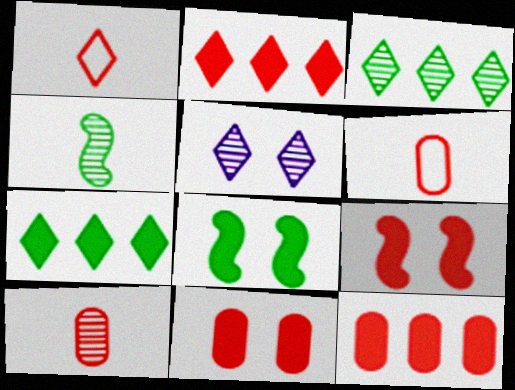[[1, 5, 7]]